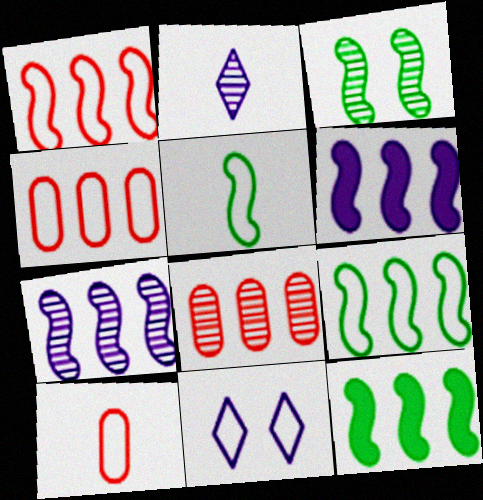[[1, 7, 12], 
[2, 3, 8], 
[3, 5, 12], 
[4, 5, 11], 
[9, 10, 11]]